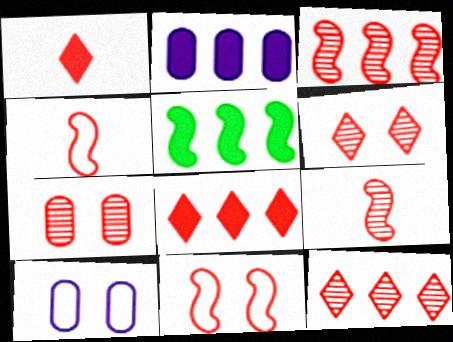[[2, 5, 8], 
[4, 7, 8], 
[7, 9, 12]]